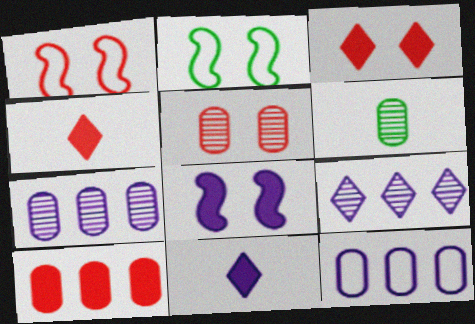[[1, 3, 5], 
[2, 4, 7], 
[5, 6, 7]]